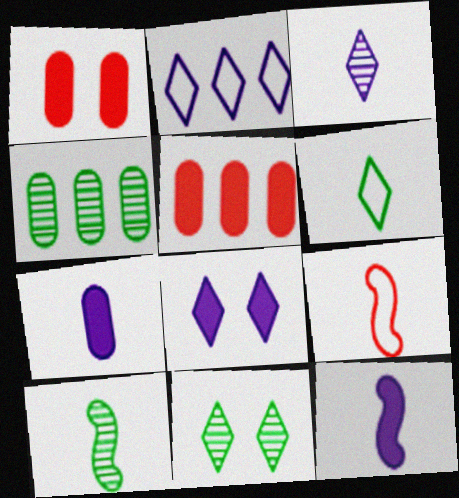[[1, 2, 10], 
[2, 3, 8], 
[4, 8, 9], 
[4, 10, 11], 
[9, 10, 12]]